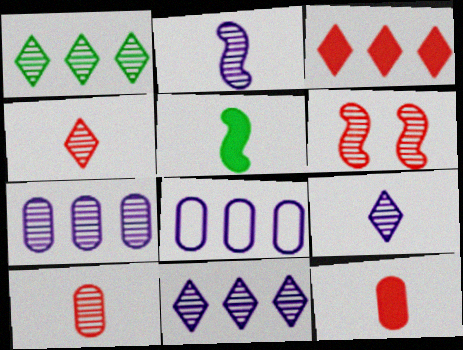[]